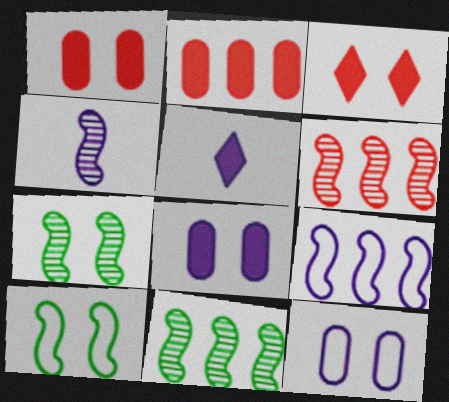[[3, 7, 12], 
[4, 6, 7]]